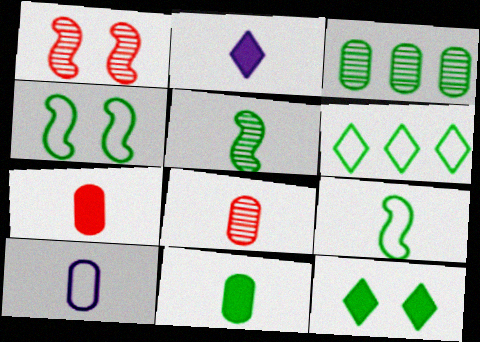[[2, 8, 9], 
[3, 9, 12], 
[8, 10, 11]]